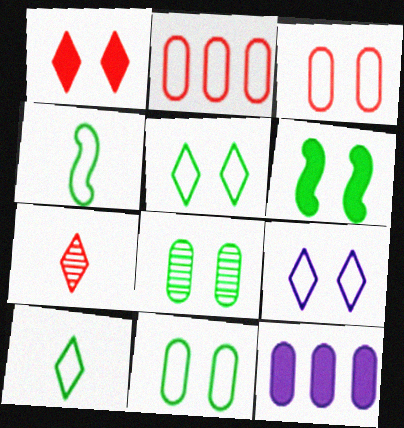[[2, 4, 9], 
[5, 6, 8]]